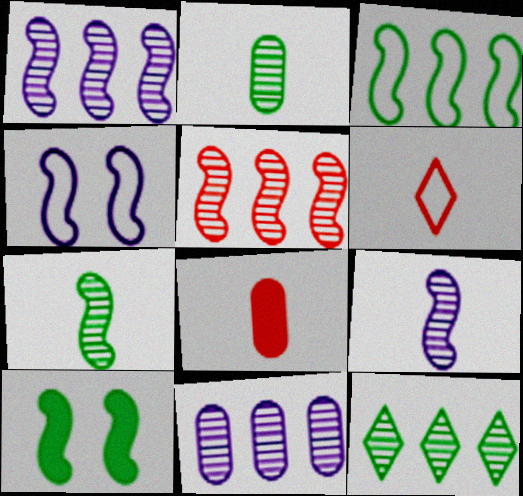[[3, 7, 10], 
[4, 8, 12], 
[5, 11, 12], 
[6, 10, 11]]